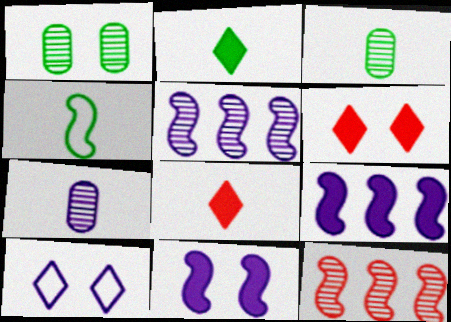[[2, 3, 4], 
[4, 7, 8], 
[4, 11, 12], 
[7, 9, 10]]